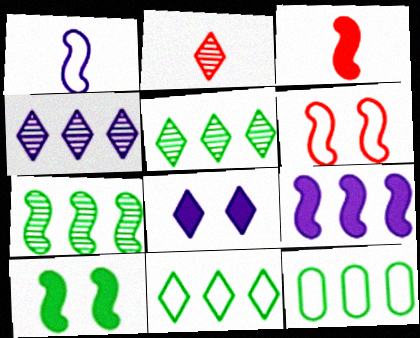[[2, 8, 11], 
[3, 9, 10]]